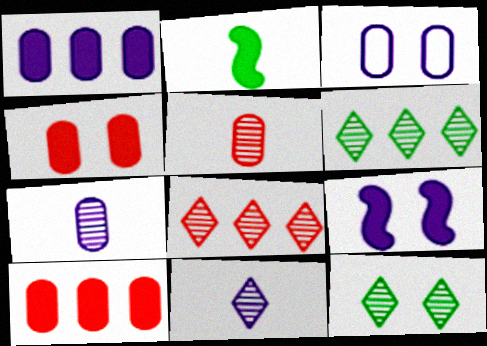[[1, 3, 7], 
[2, 3, 8], 
[8, 11, 12]]